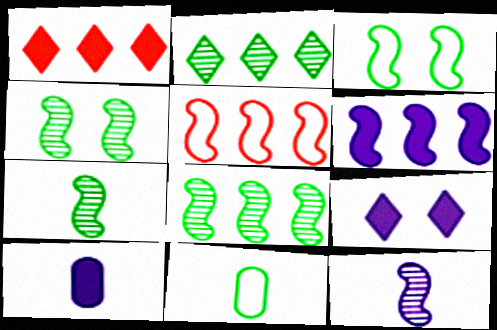[[4, 7, 8], 
[5, 6, 8], 
[6, 9, 10]]